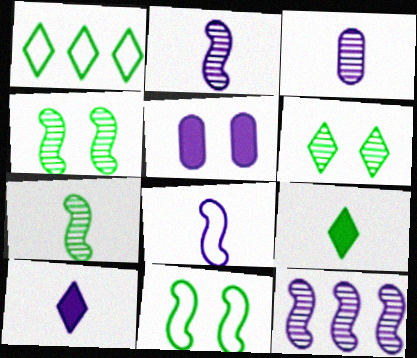[[1, 6, 9], 
[3, 8, 10]]